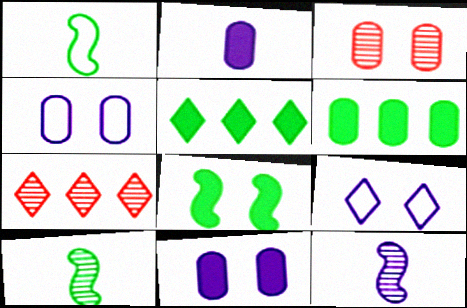[[1, 7, 11], 
[3, 8, 9]]